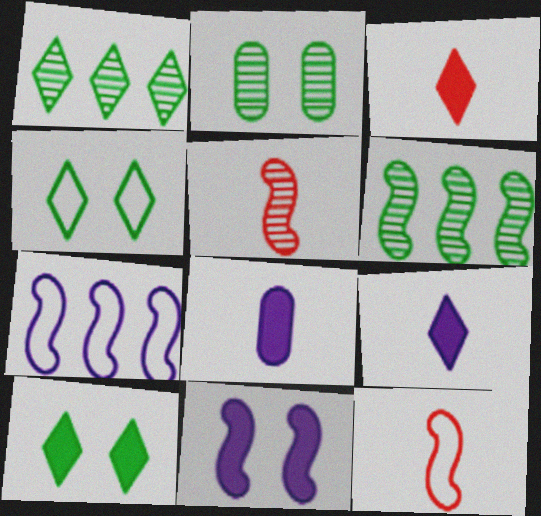[[2, 3, 7], 
[6, 11, 12]]